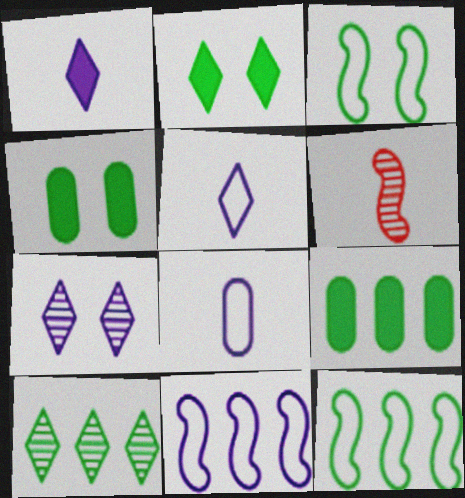[[9, 10, 12]]